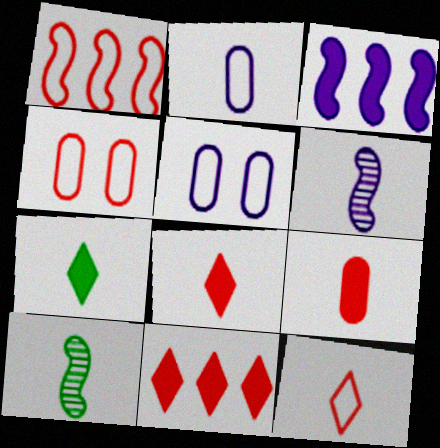[[1, 4, 12], 
[2, 8, 10], 
[5, 10, 11]]